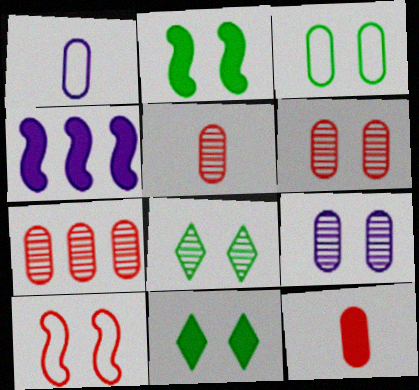[[2, 3, 8], 
[4, 11, 12], 
[5, 6, 7], 
[9, 10, 11]]